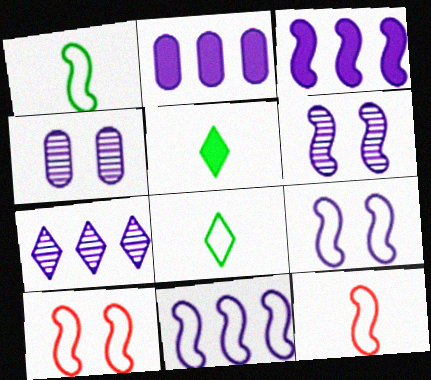[[1, 10, 11], 
[2, 7, 11]]